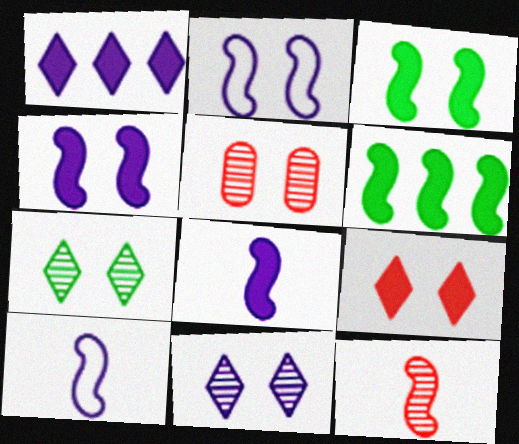[[2, 6, 12]]